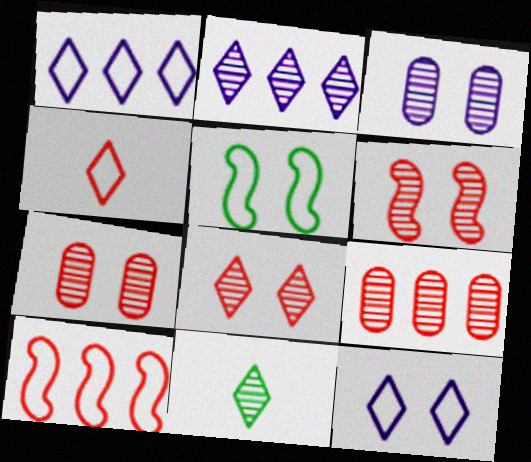[[2, 8, 11], 
[6, 7, 8]]